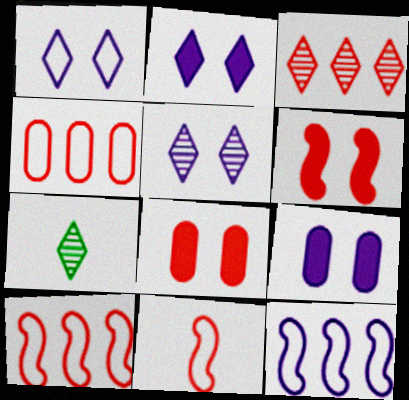[[1, 2, 5], 
[3, 5, 7], 
[3, 8, 11], 
[7, 8, 12], 
[7, 9, 10]]